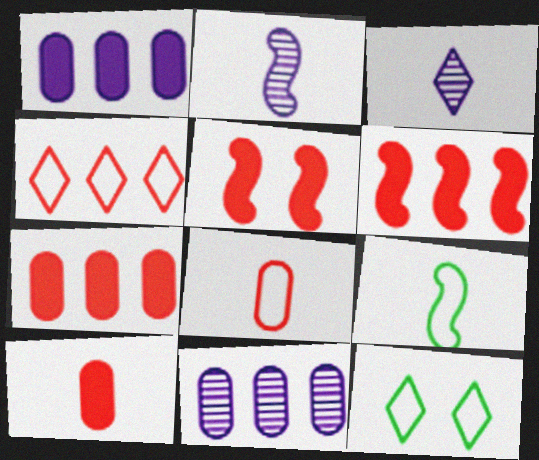[[2, 7, 12], 
[3, 9, 10]]